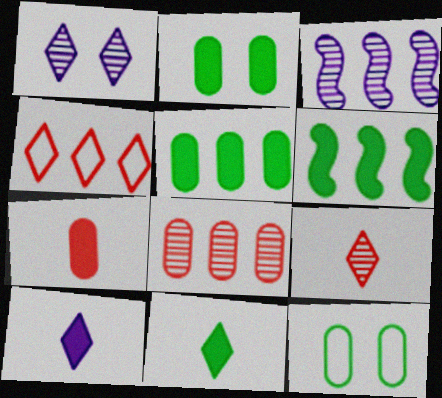[[1, 4, 11], 
[2, 6, 11], 
[3, 4, 5]]